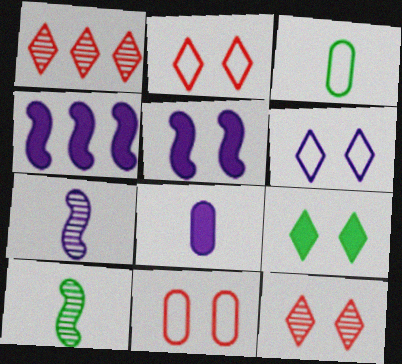[[1, 3, 5], 
[3, 4, 12], 
[6, 9, 12]]